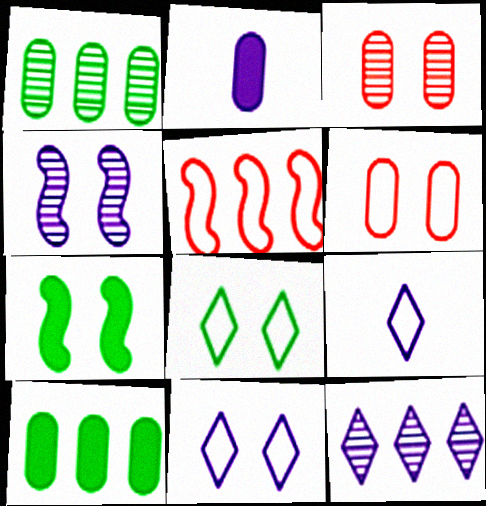[[1, 2, 6], 
[3, 7, 11], 
[5, 10, 12]]